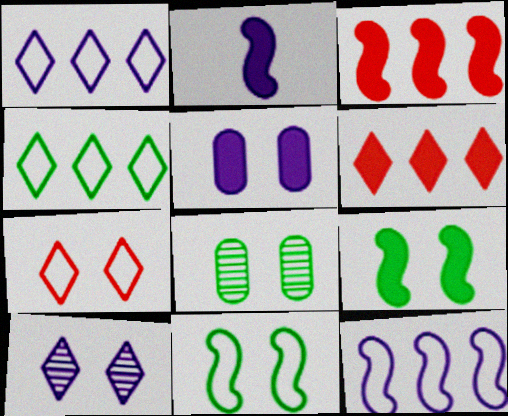[[2, 3, 9]]